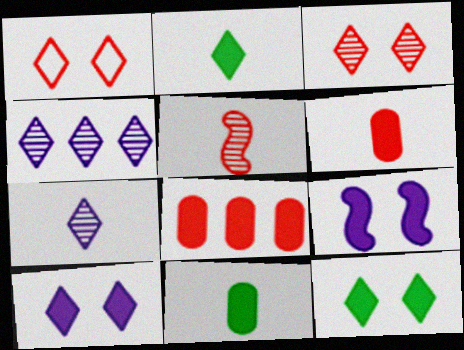[[1, 2, 4], 
[1, 5, 8], 
[2, 8, 9]]